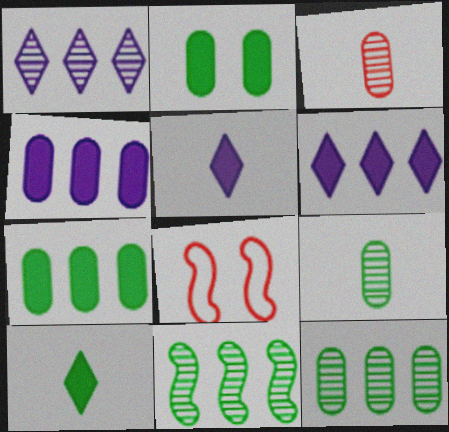[[5, 8, 12], 
[6, 8, 9]]